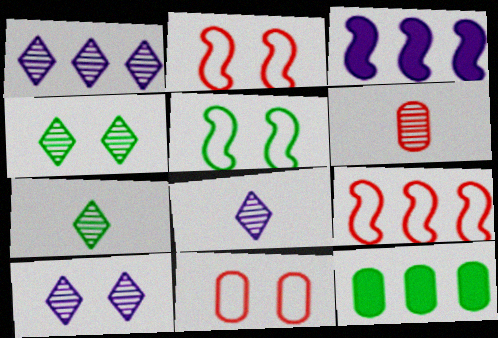[[1, 8, 10], 
[1, 9, 12], 
[2, 8, 12], 
[3, 7, 11], 
[5, 7, 12]]